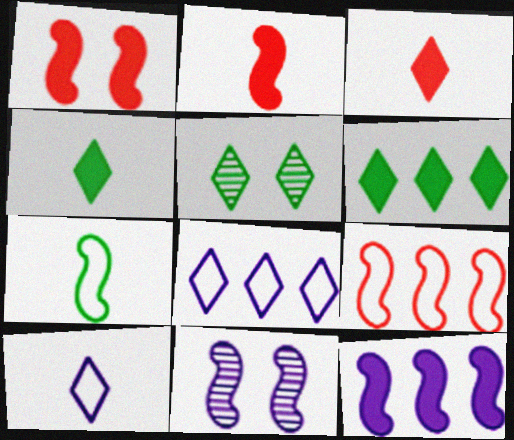[[3, 5, 8]]